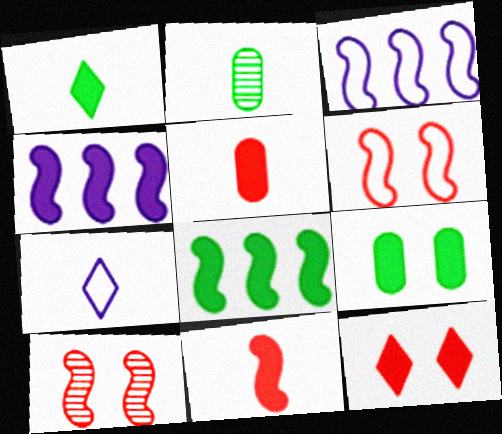[[1, 8, 9], 
[2, 3, 12], 
[2, 7, 11]]